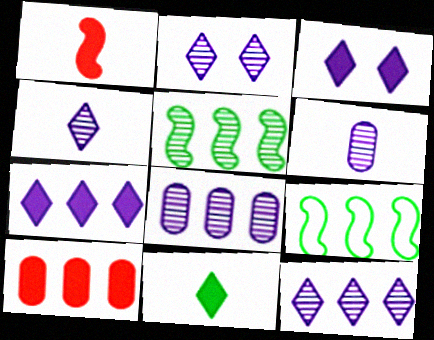[[2, 4, 12], 
[9, 10, 12]]